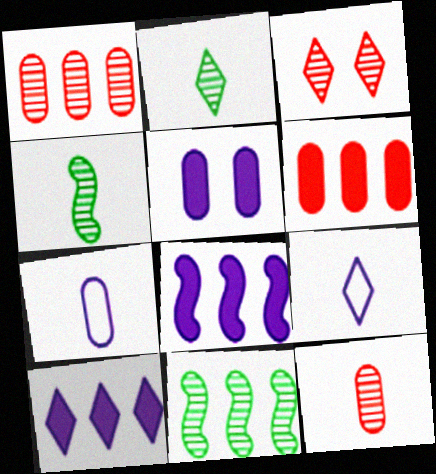[]